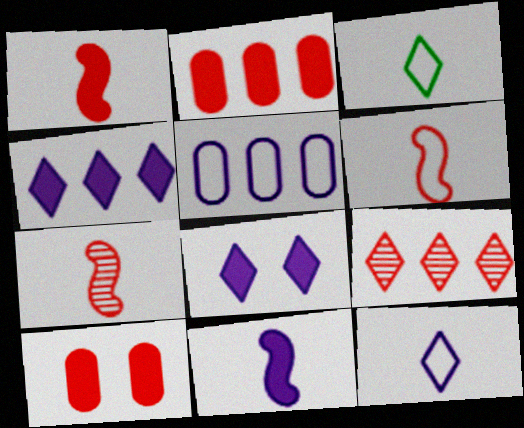[[1, 6, 7], 
[3, 8, 9], 
[6, 9, 10]]